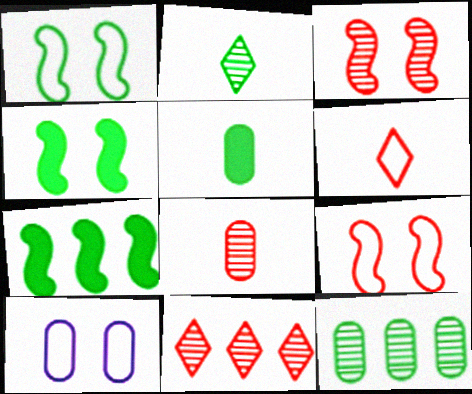[[3, 8, 11]]